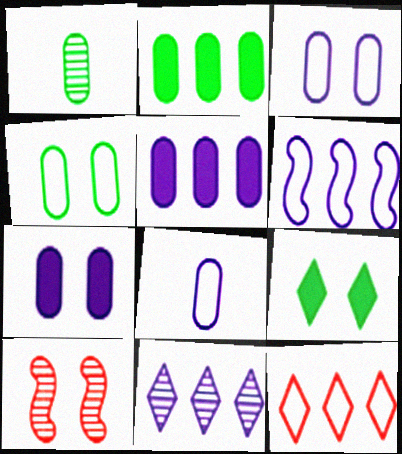[[1, 2, 4], 
[1, 10, 11], 
[3, 9, 10], 
[5, 6, 11]]